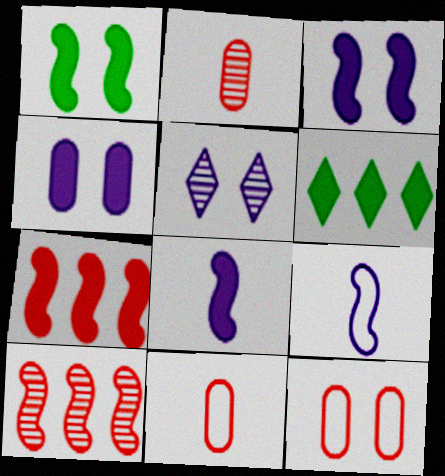[[1, 5, 12], 
[1, 7, 8], 
[1, 9, 10]]